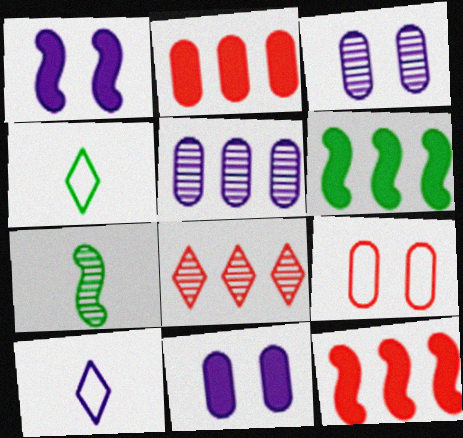[[1, 5, 10], 
[3, 4, 12], 
[3, 7, 8]]